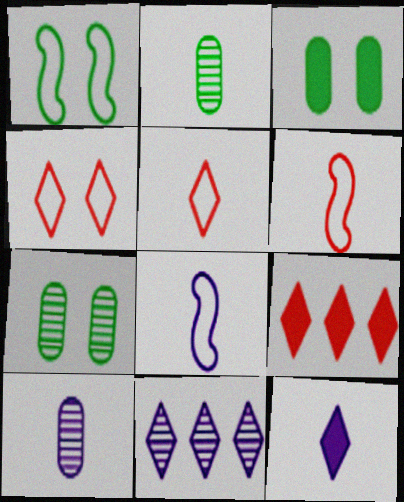[[1, 9, 10], 
[2, 6, 12], 
[3, 6, 11], 
[7, 8, 9], 
[8, 10, 12]]